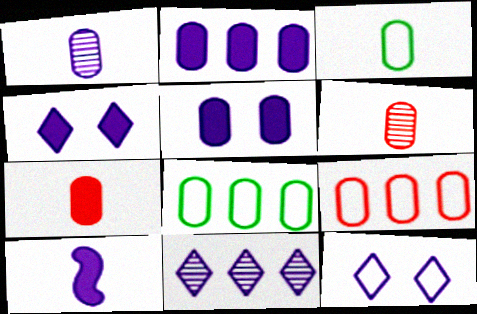[[1, 3, 7], 
[2, 4, 10], 
[5, 6, 8]]